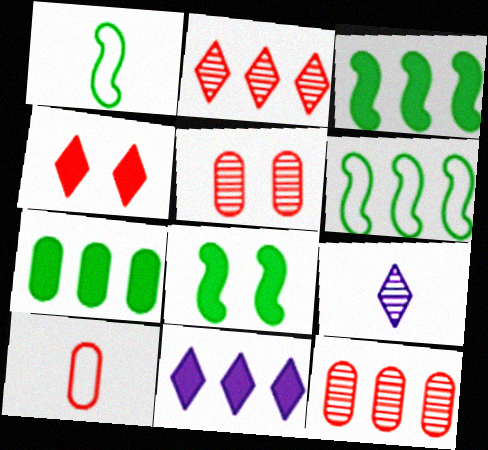[[1, 5, 11], 
[6, 11, 12]]